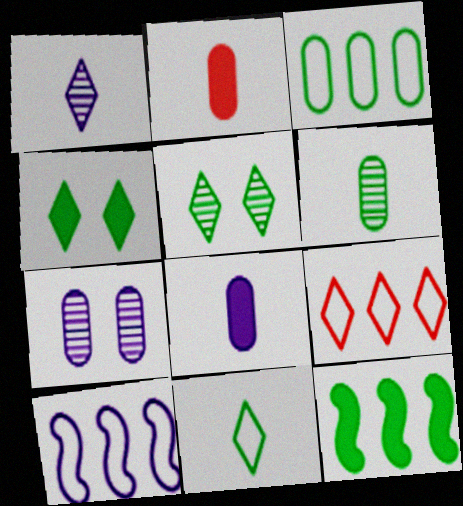[[1, 4, 9], 
[2, 3, 7], 
[2, 5, 10], 
[3, 9, 10]]